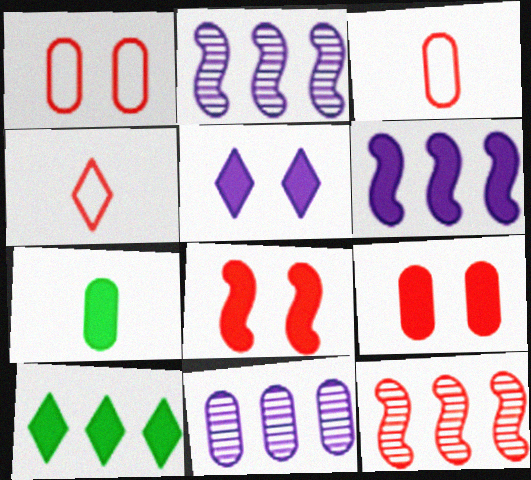[[1, 7, 11], 
[4, 9, 12]]